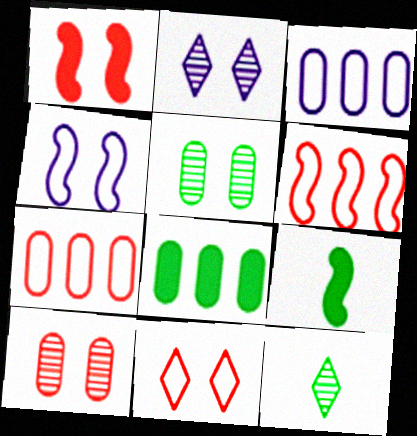[[1, 3, 12], 
[1, 10, 11], 
[2, 7, 9]]